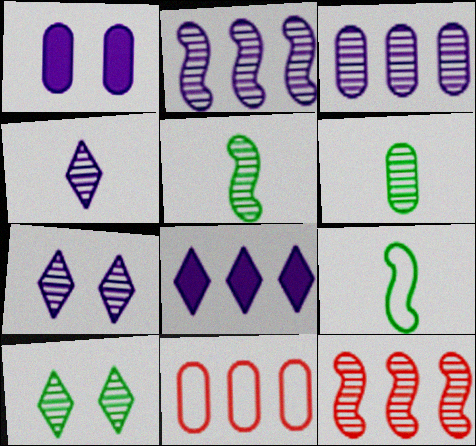[[1, 6, 11], 
[6, 7, 12]]